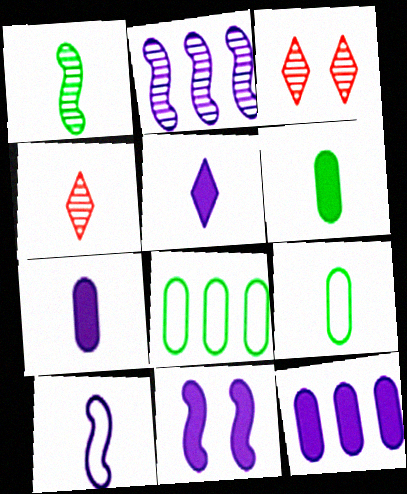[[2, 10, 11], 
[4, 6, 10], 
[4, 8, 11], 
[5, 11, 12]]